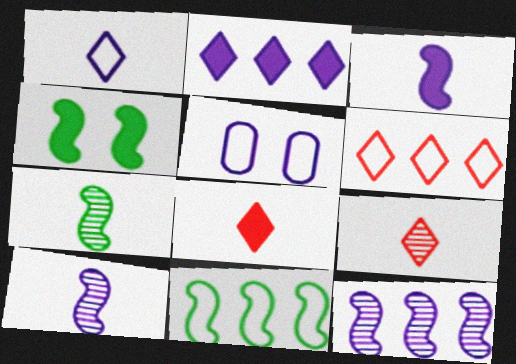[[2, 5, 10], 
[4, 7, 11]]